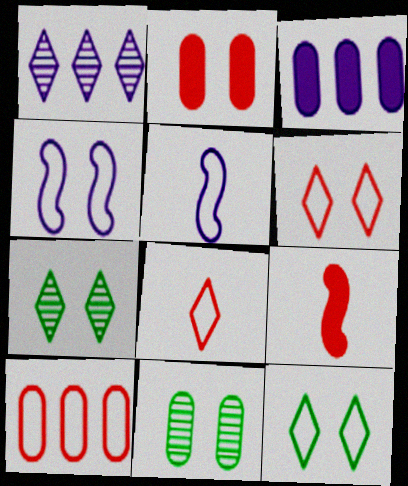[[2, 4, 7], 
[5, 10, 12]]